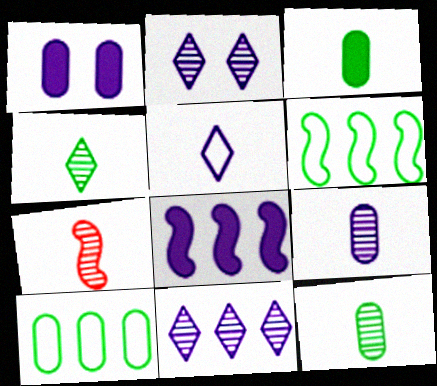[[3, 5, 7], 
[4, 7, 9]]